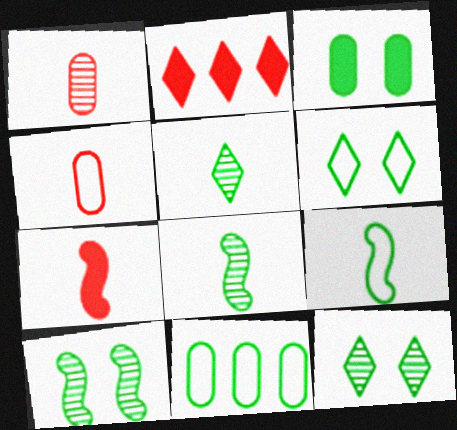[[3, 6, 10], 
[6, 9, 11]]